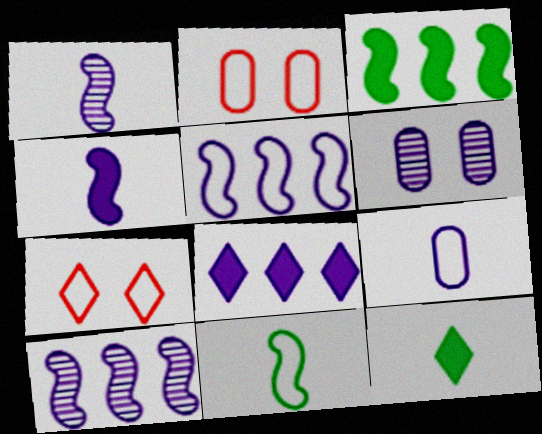[[2, 10, 12]]